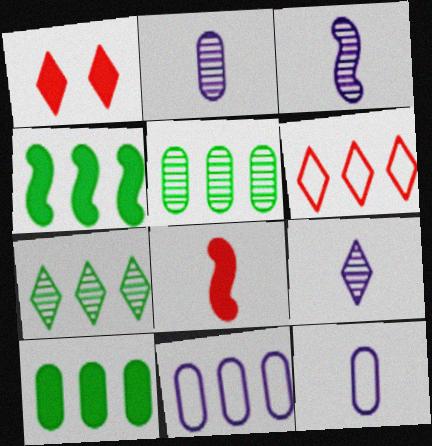[[2, 3, 9]]